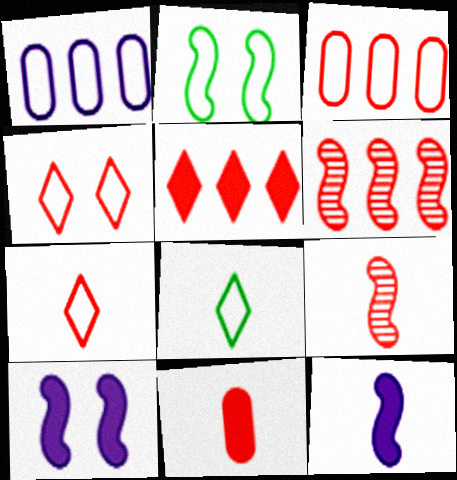[[1, 2, 7], 
[2, 6, 12], 
[3, 5, 6], 
[4, 6, 11], 
[7, 9, 11]]